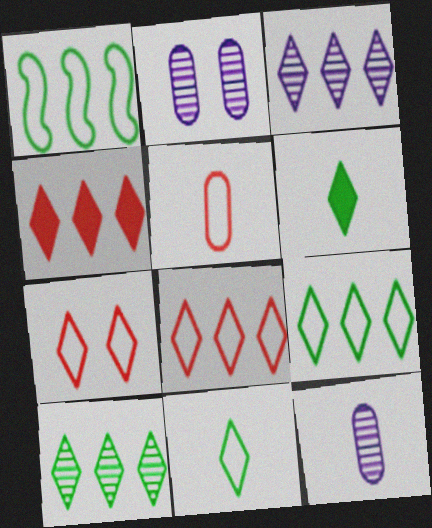[[3, 4, 9], 
[3, 6, 7]]